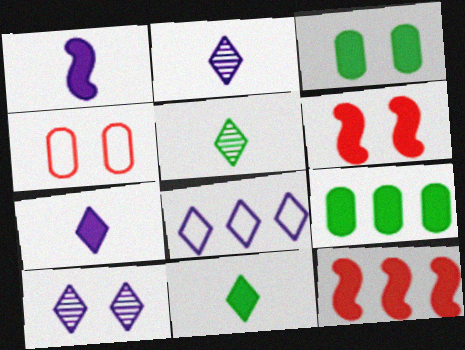[[3, 7, 12], 
[6, 7, 9], 
[7, 8, 10]]